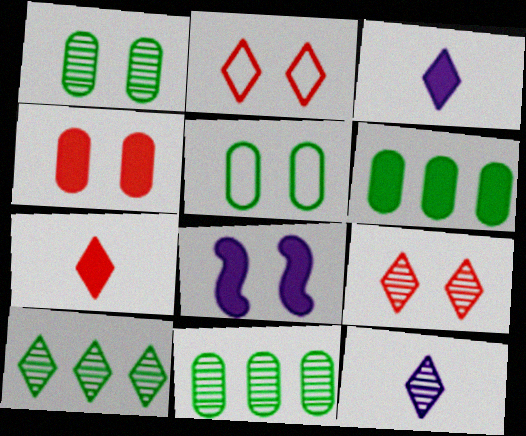[[1, 2, 8], 
[2, 3, 10], 
[5, 8, 9], 
[6, 7, 8], 
[9, 10, 12]]